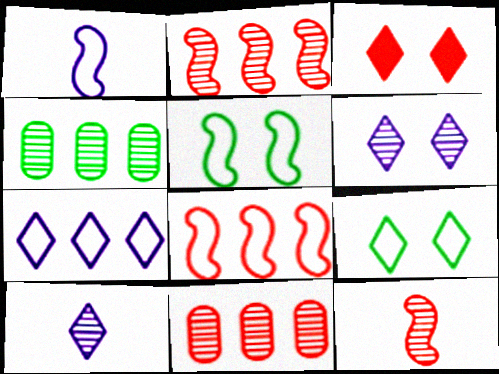[[1, 3, 4], 
[1, 5, 8], 
[3, 6, 9], 
[4, 6, 12]]